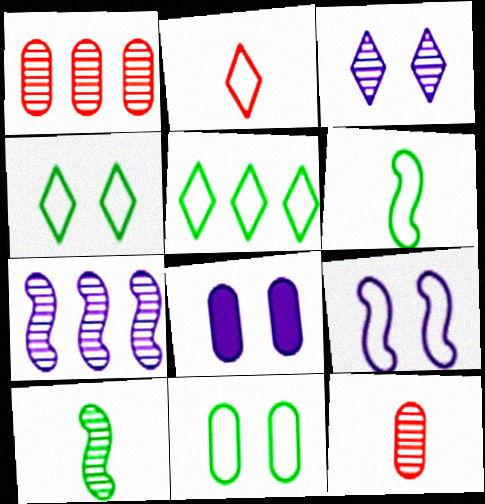[[1, 3, 10], 
[3, 8, 9], 
[5, 6, 11]]